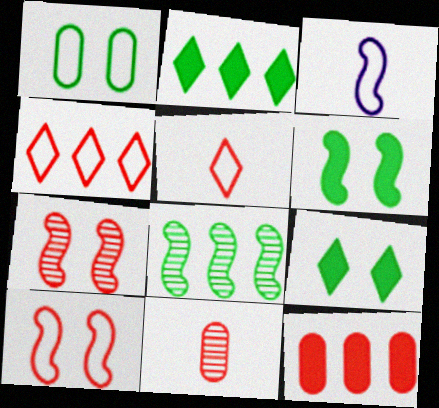[[1, 3, 4], 
[5, 7, 12]]